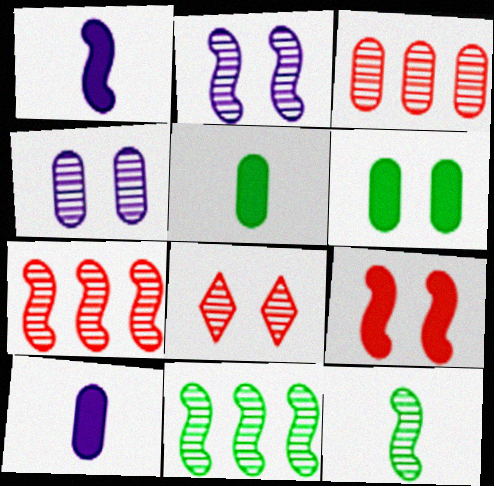[[2, 7, 12]]